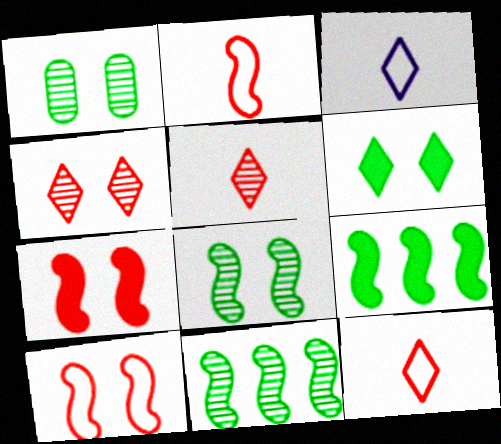[]